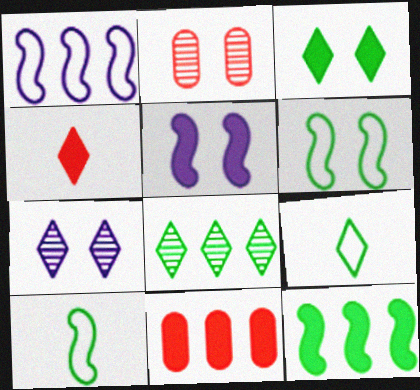[[1, 8, 11], 
[3, 8, 9], 
[7, 10, 11]]